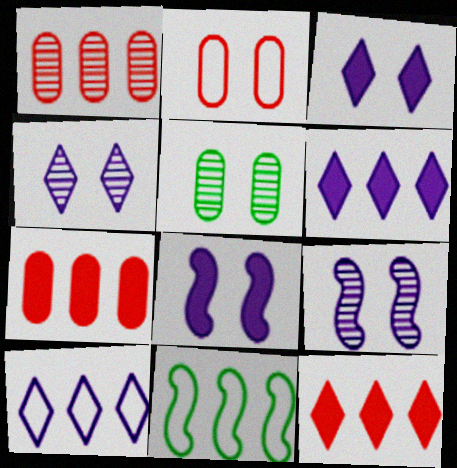[[1, 6, 11]]